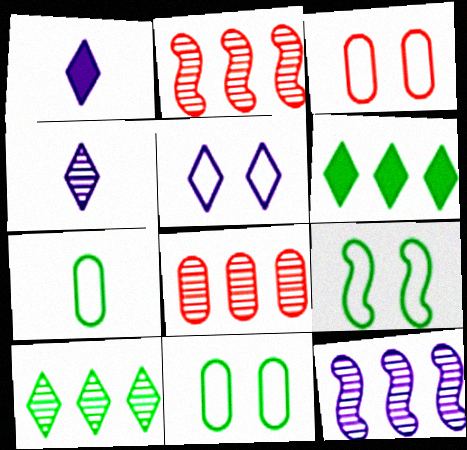[[1, 2, 11], 
[1, 8, 9], 
[3, 5, 9], 
[8, 10, 12]]